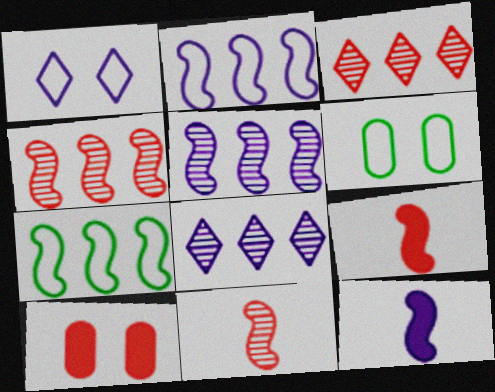[[3, 6, 12], 
[6, 8, 9]]